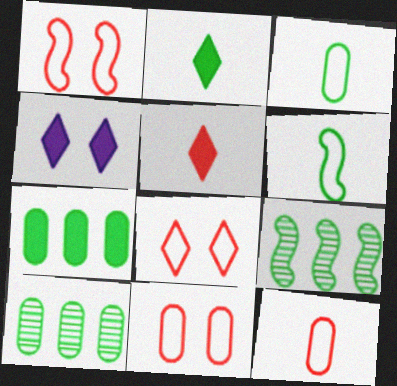[[1, 8, 11], 
[4, 9, 12]]